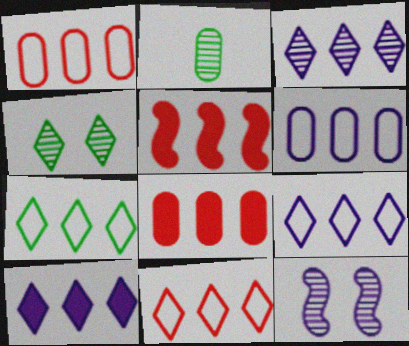[[3, 9, 10], 
[7, 9, 11]]